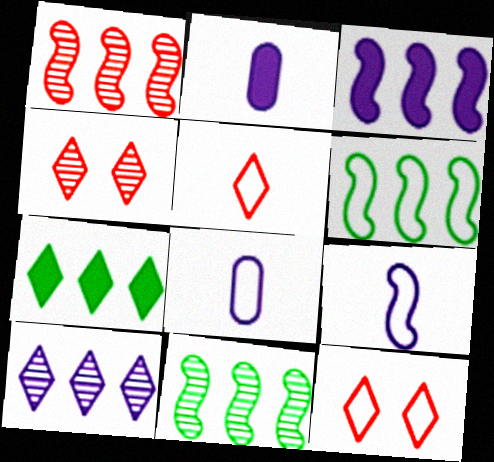[[1, 3, 6], 
[2, 4, 6], 
[2, 11, 12], 
[6, 8, 12]]